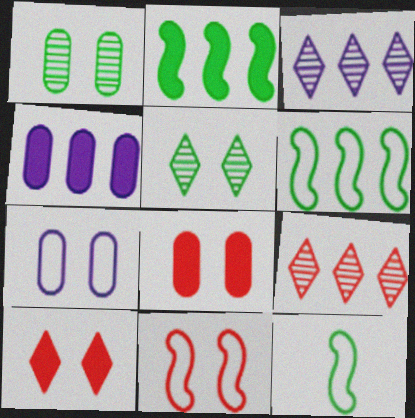[[1, 7, 8], 
[3, 8, 12], 
[4, 6, 9]]